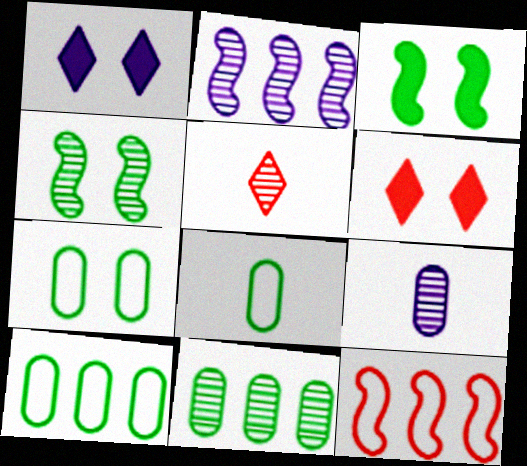[[2, 6, 8], 
[7, 8, 10]]